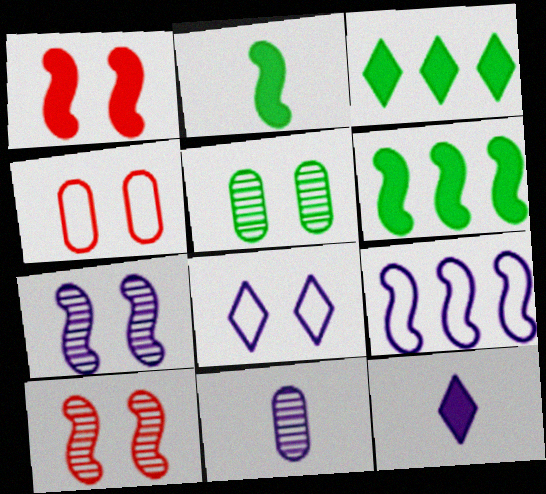[[1, 5, 8], 
[2, 9, 10]]